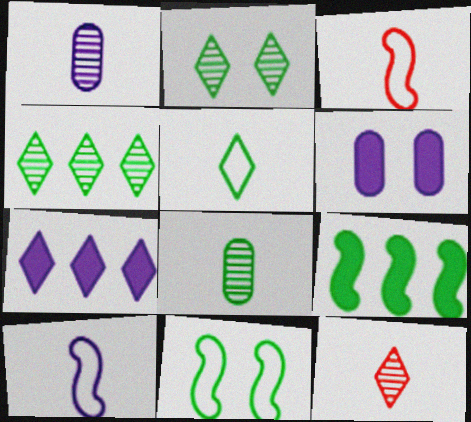[[3, 4, 6]]